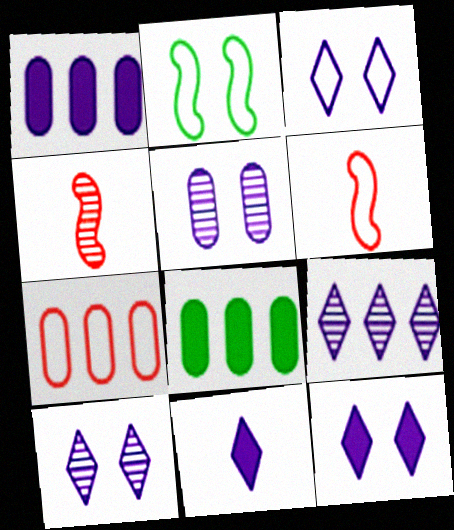[[3, 4, 8], 
[3, 9, 11], 
[3, 10, 12], 
[6, 8, 10]]